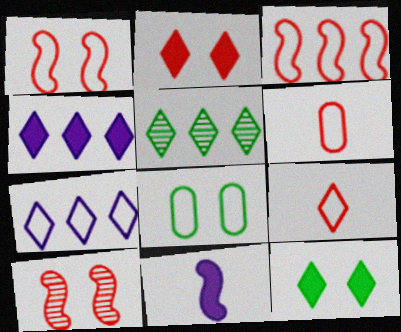[]